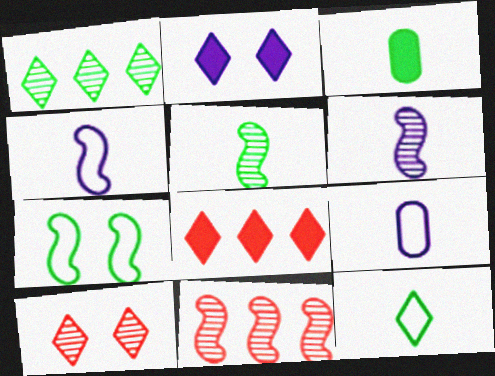[[1, 3, 7], 
[3, 5, 12]]